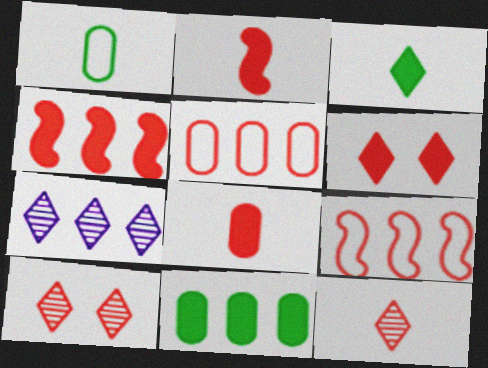[[2, 5, 10], 
[4, 6, 8], 
[7, 9, 11], 
[8, 9, 10]]